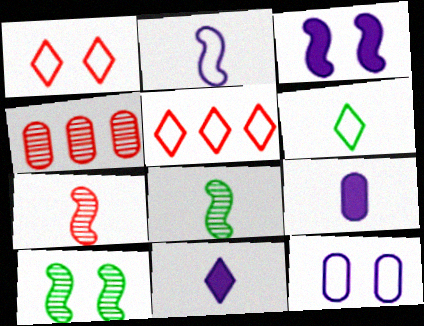[[3, 4, 6], 
[5, 9, 10], 
[6, 7, 9]]